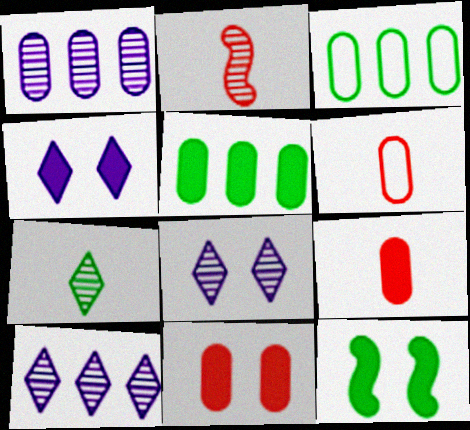[[2, 3, 4], 
[3, 7, 12], 
[4, 11, 12], 
[6, 10, 12]]